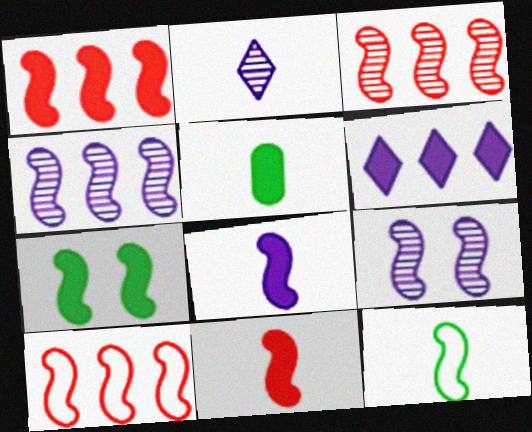[[1, 3, 10], 
[1, 7, 8], 
[1, 9, 12]]